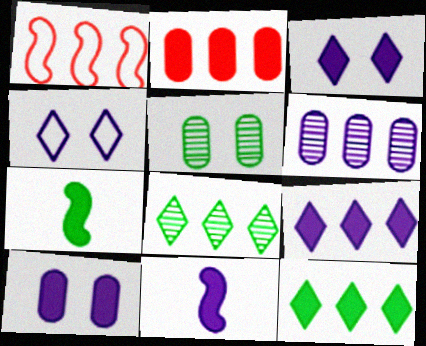[[1, 6, 12], 
[2, 3, 7], 
[4, 6, 11], 
[9, 10, 11]]